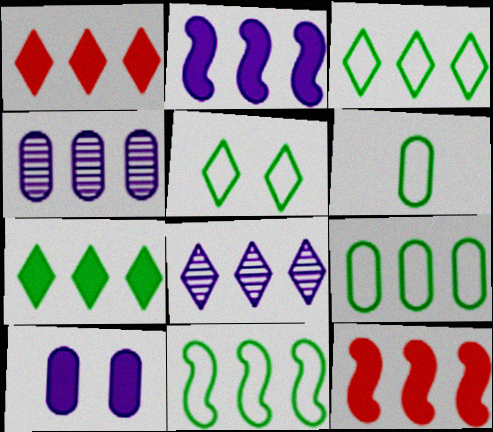[[1, 3, 8], 
[1, 4, 11], 
[3, 4, 12], 
[3, 9, 11], 
[5, 6, 11], 
[8, 9, 12]]